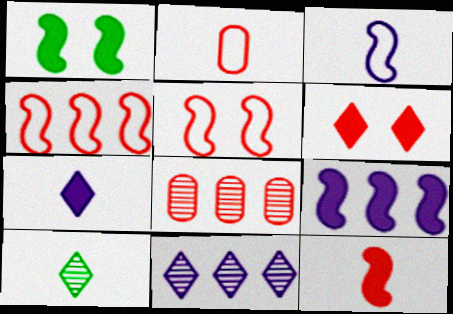[[1, 2, 11], 
[1, 9, 12]]